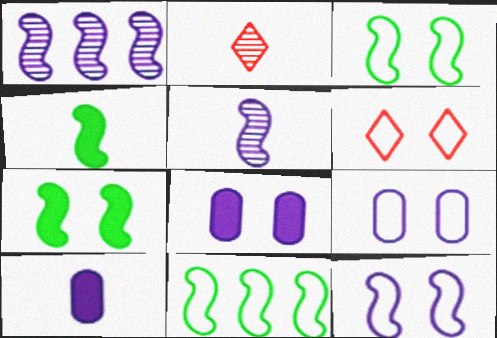[[2, 8, 11], 
[3, 6, 9]]